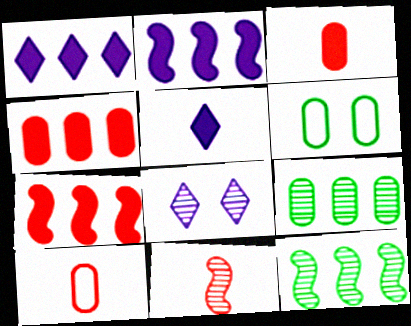[[1, 6, 11], 
[8, 9, 11]]